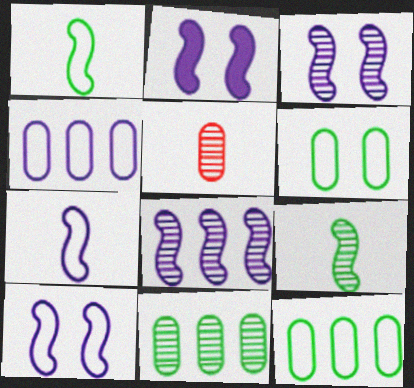[[2, 3, 10], 
[2, 7, 8]]